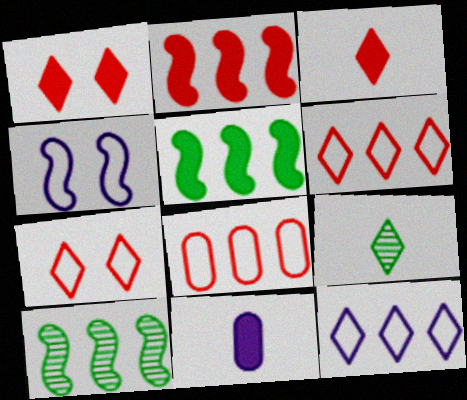[[1, 5, 11], 
[1, 9, 12], 
[7, 10, 11]]